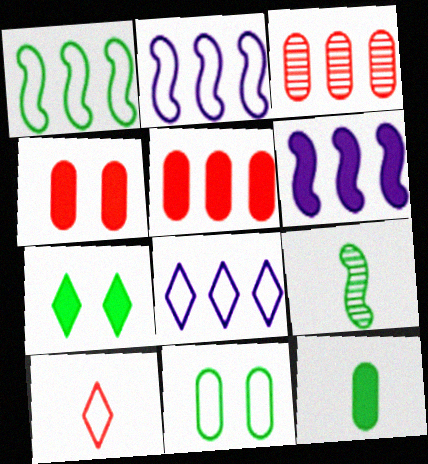[[2, 10, 11], 
[4, 8, 9]]